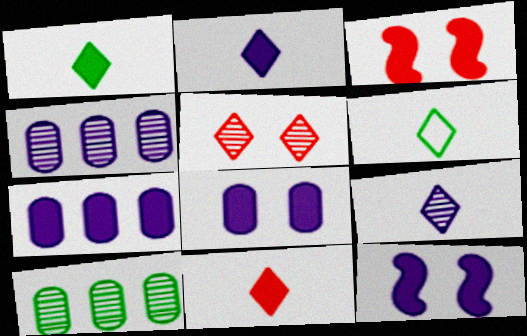[[1, 2, 11], 
[1, 3, 7], 
[2, 7, 12], 
[3, 4, 6], 
[6, 9, 11]]